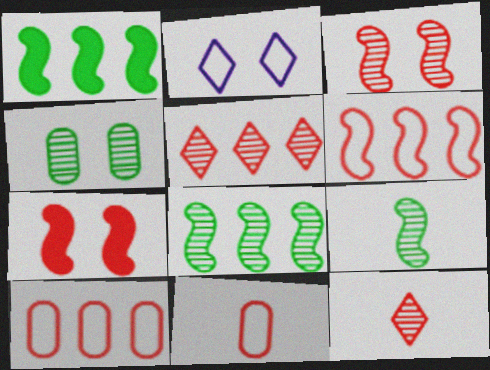[[2, 4, 7], 
[5, 7, 11], 
[7, 10, 12]]